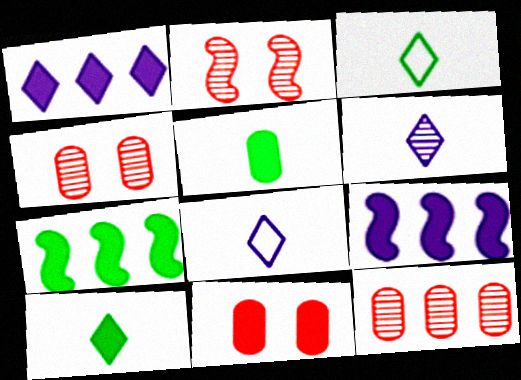[[3, 4, 9], 
[4, 7, 8], 
[9, 10, 11]]